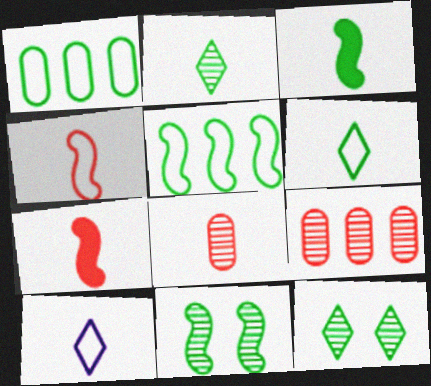[[1, 3, 12], 
[3, 5, 11], 
[3, 8, 10]]